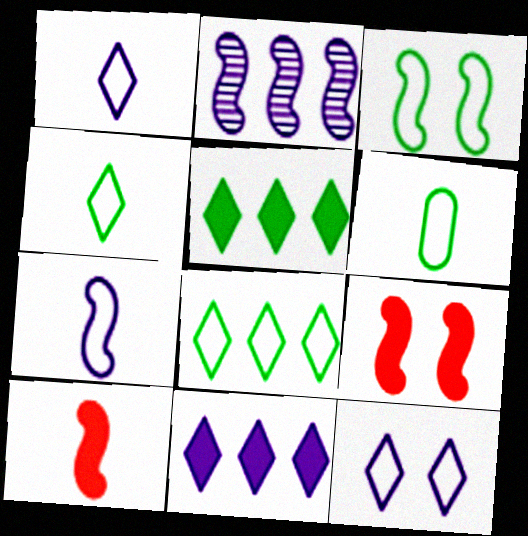[[2, 3, 10], 
[3, 6, 8]]